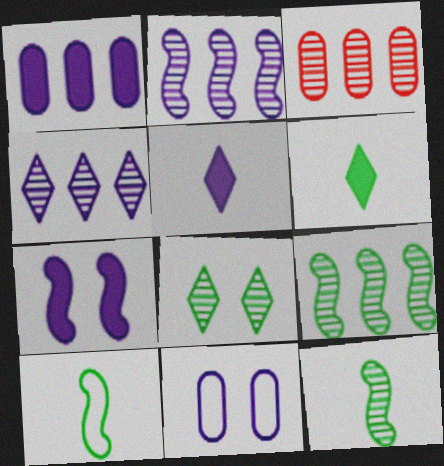[[1, 5, 7], 
[2, 5, 11], 
[3, 4, 9]]